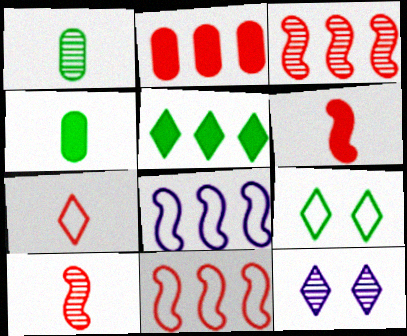[[1, 3, 12], 
[4, 11, 12], 
[5, 7, 12]]